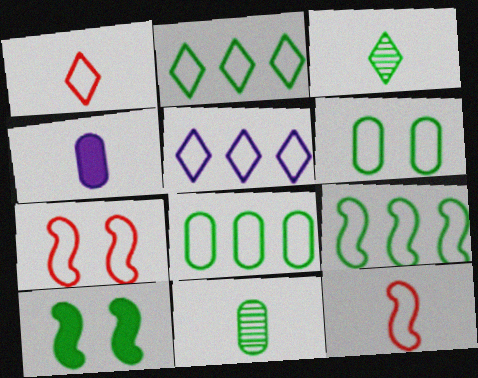[[2, 8, 9], 
[2, 10, 11], 
[3, 4, 12], 
[3, 8, 10], 
[5, 6, 12]]